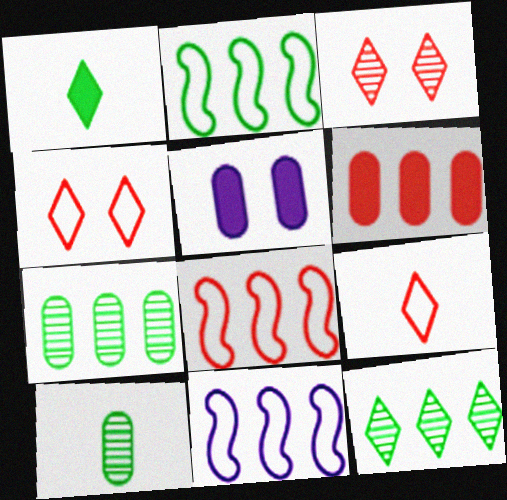[[2, 8, 11], 
[6, 11, 12]]